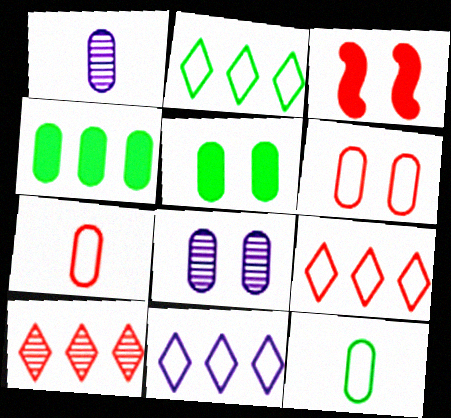[[1, 2, 3], 
[1, 4, 6], 
[2, 9, 11], 
[3, 7, 10], 
[4, 7, 8], 
[5, 6, 8]]